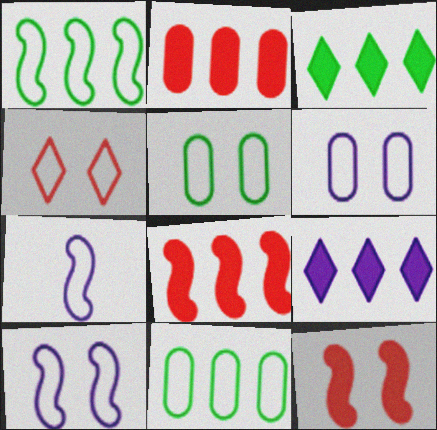[[4, 5, 10], 
[4, 7, 11]]